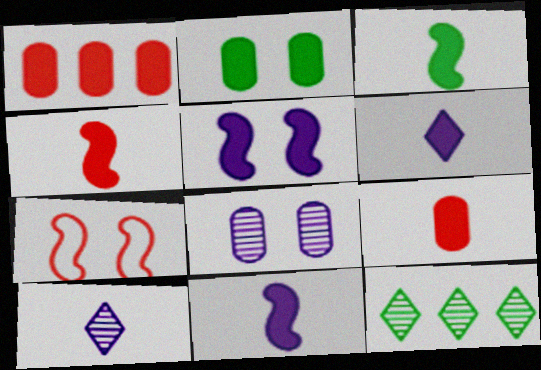[[3, 4, 11], 
[3, 6, 9]]